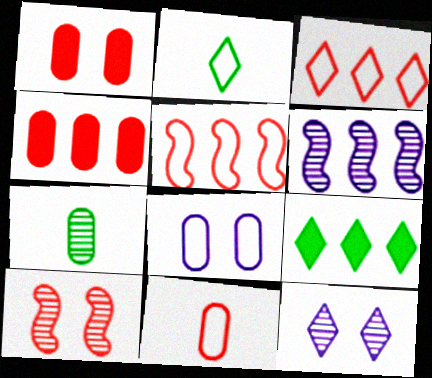[[1, 2, 6], 
[2, 5, 8], 
[4, 7, 8]]